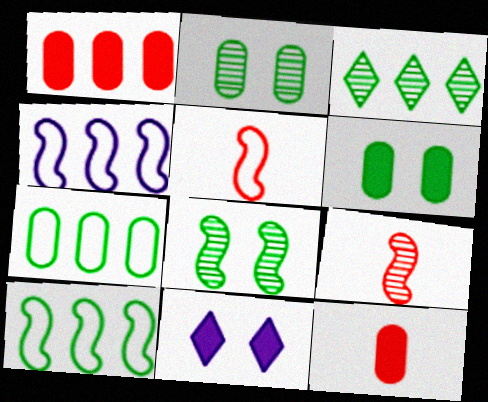[[1, 3, 4], 
[7, 9, 11]]